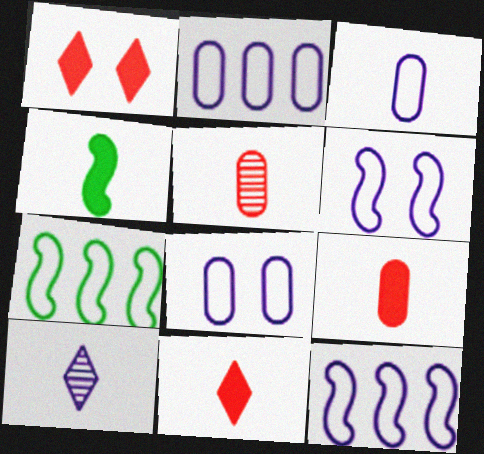[[2, 3, 8]]